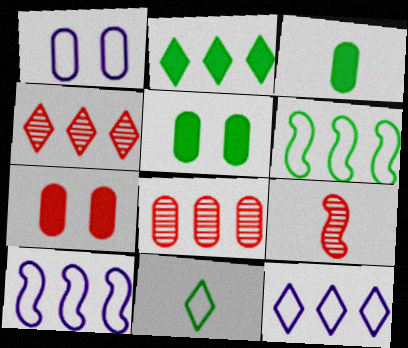[[1, 2, 9], 
[1, 3, 8], 
[2, 4, 12], 
[2, 8, 10], 
[5, 9, 12]]